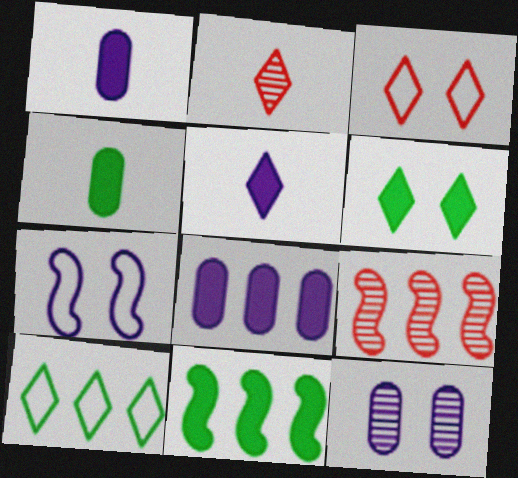[[4, 6, 11], 
[8, 9, 10]]